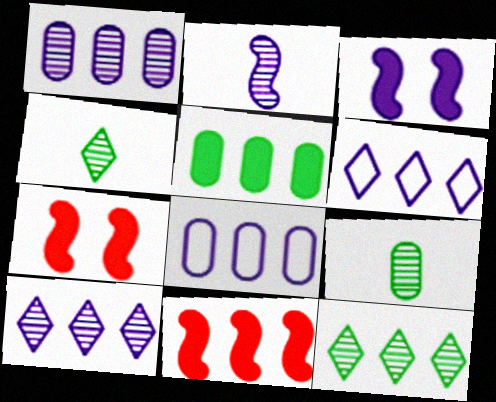[[4, 7, 8], 
[6, 7, 9], 
[8, 11, 12]]